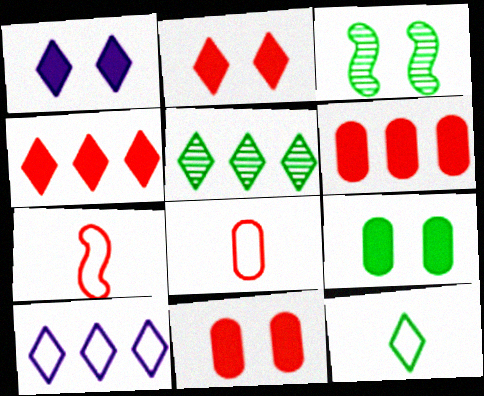[[4, 5, 10]]